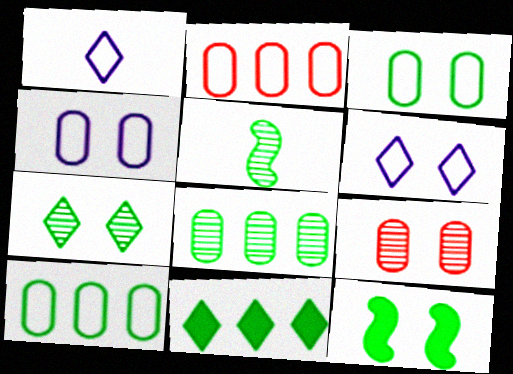[[3, 5, 11], 
[3, 7, 12], 
[5, 7, 8], 
[6, 9, 12]]